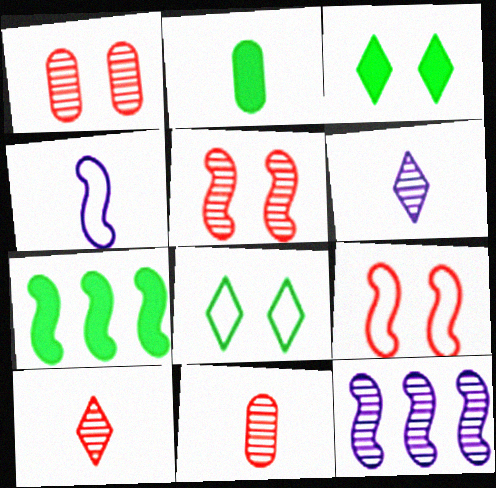[[2, 3, 7], 
[2, 4, 10], 
[4, 5, 7]]